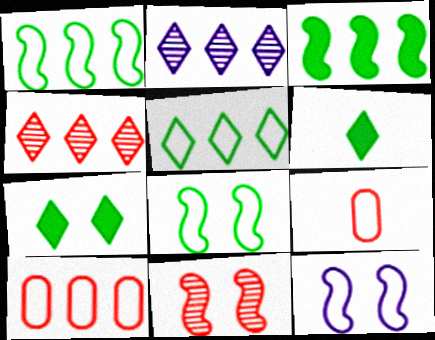[[2, 3, 10], 
[5, 9, 12]]